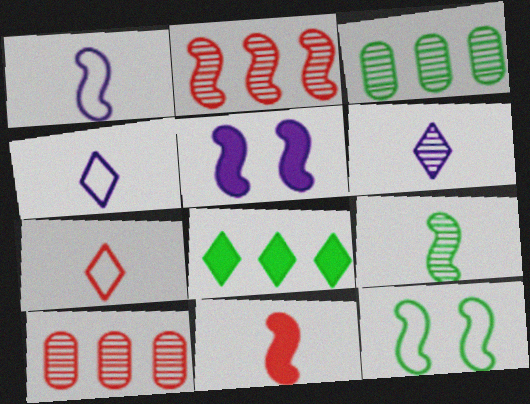[[1, 9, 11], 
[3, 5, 7]]